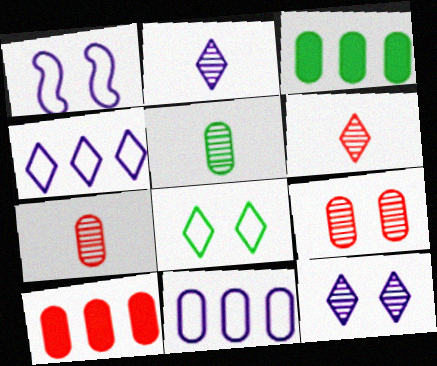[[1, 3, 6]]